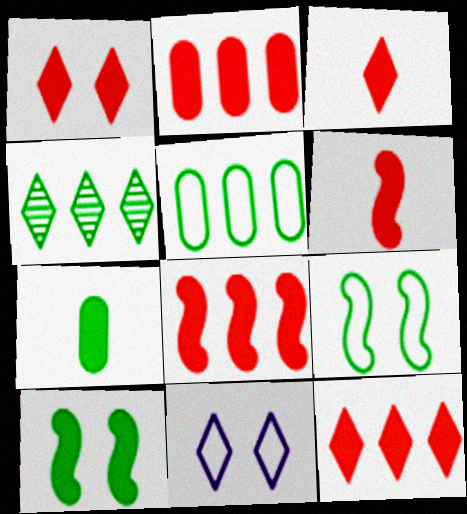[[1, 2, 6], 
[1, 3, 12], 
[2, 8, 12], 
[3, 4, 11], 
[4, 7, 9]]